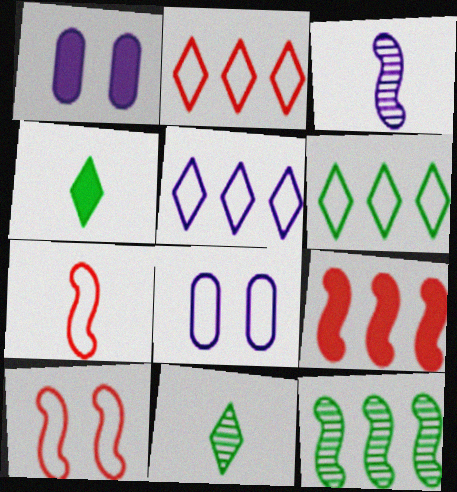[[1, 3, 5], 
[1, 4, 9], 
[2, 5, 6], 
[6, 7, 8], 
[8, 9, 11]]